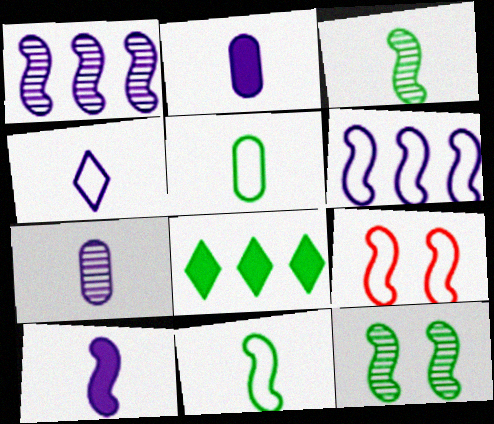[[4, 7, 10], 
[5, 8, 12], 
[6, 9, 11], 
[7, 8, 9]]